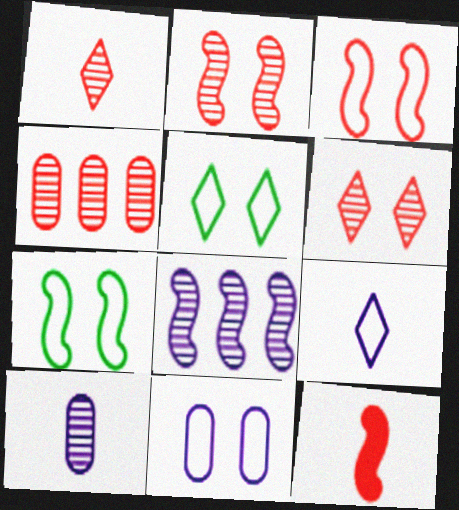[[1, 2, 4], 
[3, 5, 11], 
[7, 8, 12]]